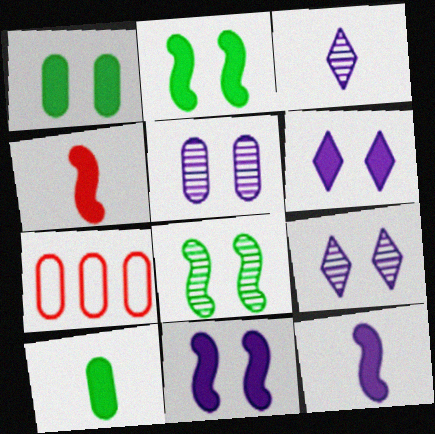[[2, 3, 7], 
[5, 7, 10]]